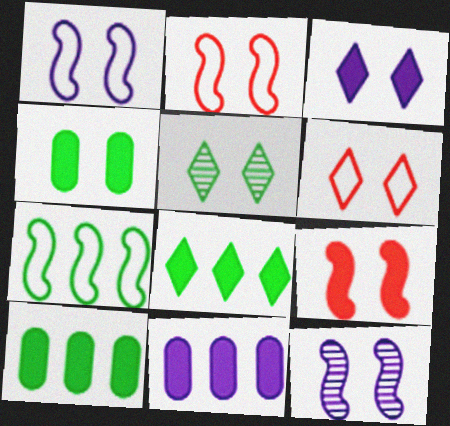[[3, 4, 9], 
[3, 5, 6], 
[4, 6, 12]]